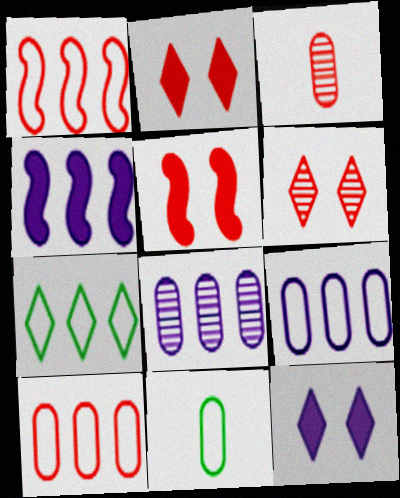[[1, 2, 3], 
[1, 7, 9], 
[4, 6, 11]]